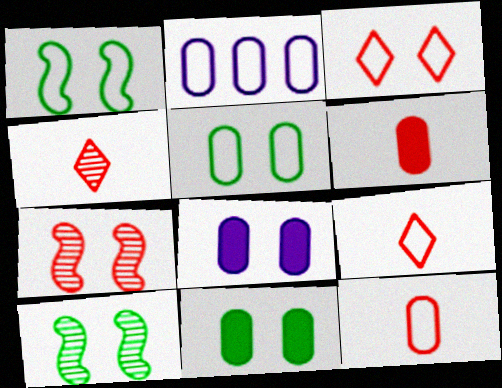[[1, 2, 9], 
[2, 5, 12], 
[3, 8, 10]]